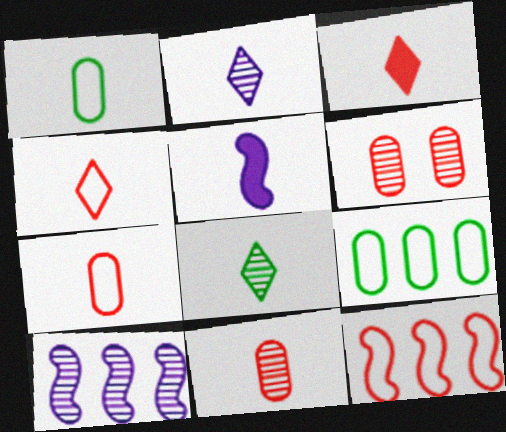[[3, 6, 12], 
[5, 7, 8], 
[6, 8, 10]]